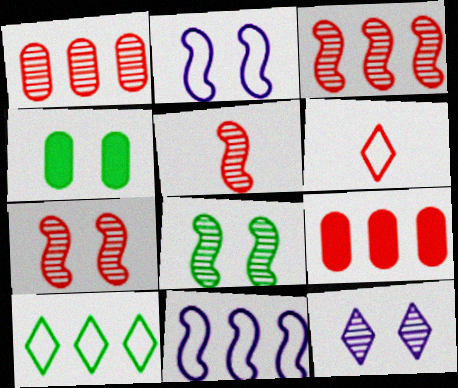[[3, 5, 7], 
[6, 7, 9]]